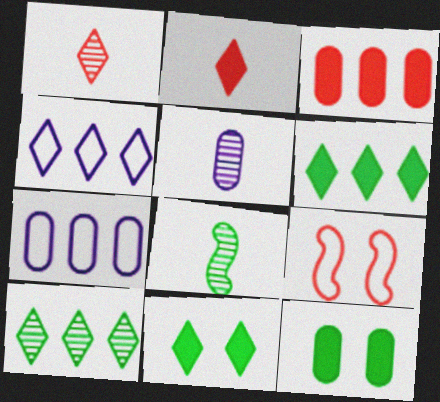[[1, 3, 9], 
[1, 4, 11], 
[1, 5, 8], 
[5, 6, 9]]